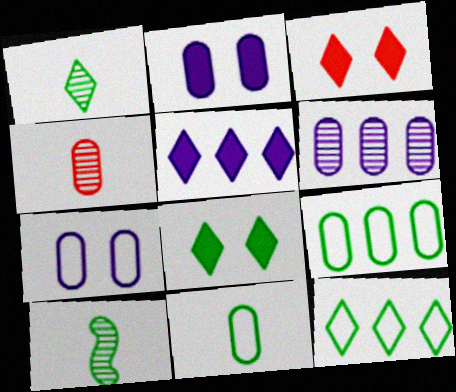[[1, 8, 12], 
[2, 4, 9], 
[8, 9, 10]]